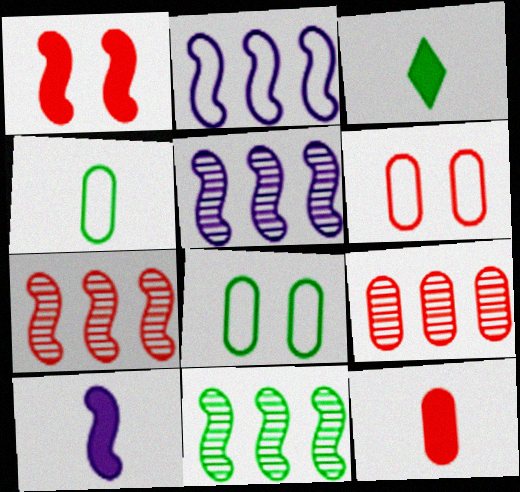[[3, 5, 6], 
[3, 8, 11], 
[3, 10, 12], 
[5, 7, 11], 
[6, 9, 12]]